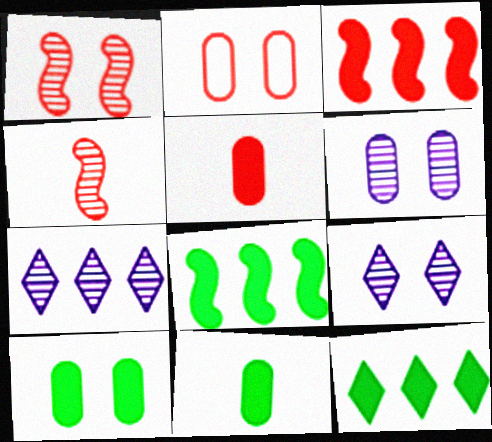[[2, 6, 10]]